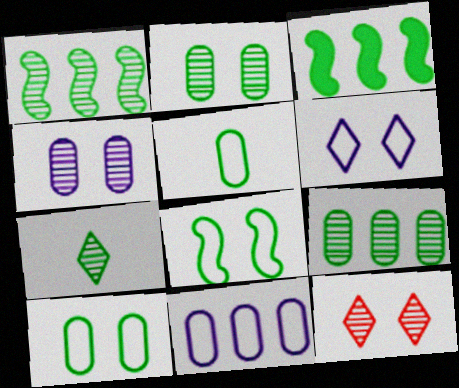[[1, 2, 7], 
[3, 7, 10]]